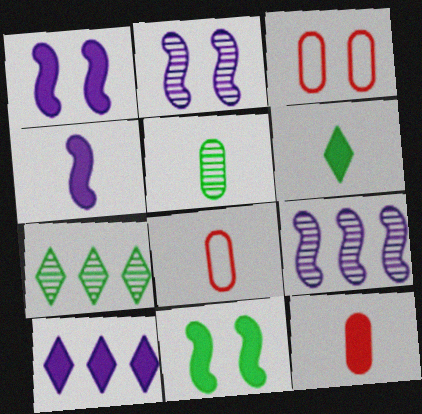[[1, 7, 8], 
[3, 4, 7], 
[3, 6, 9], 
[4, 6, 12], 
[10, 11, 12]]